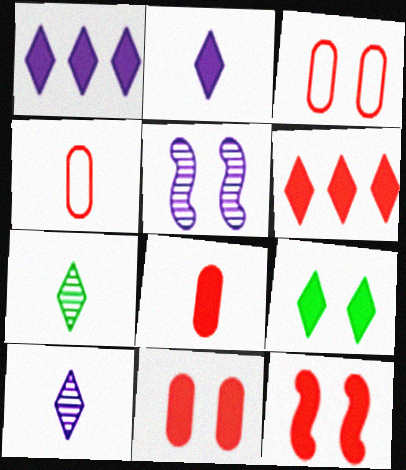[[2, 6, 9], 
[3, 5, 9], 
[6, 8, 12]]